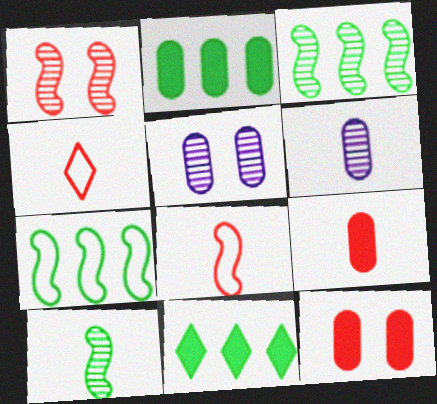[[5, 8, 11]]